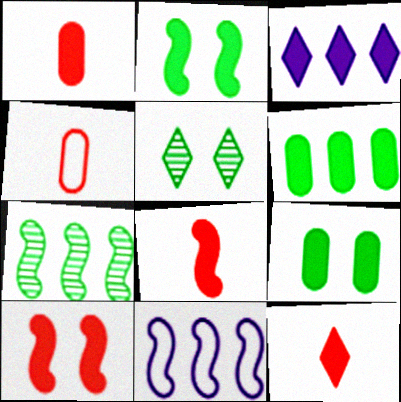[[1, 2, 3], 
[1, 5, 11], 
[1, 8, 12], 
[3, 8, 9]]